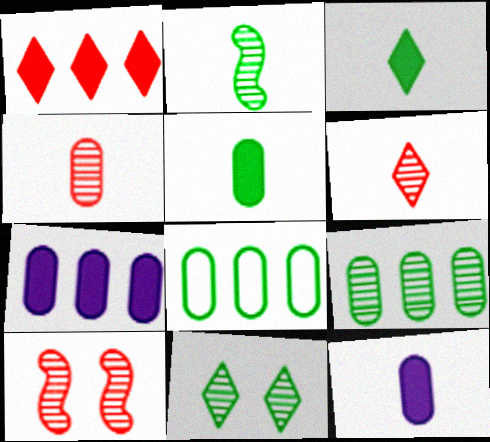[[2, 9, 11]]